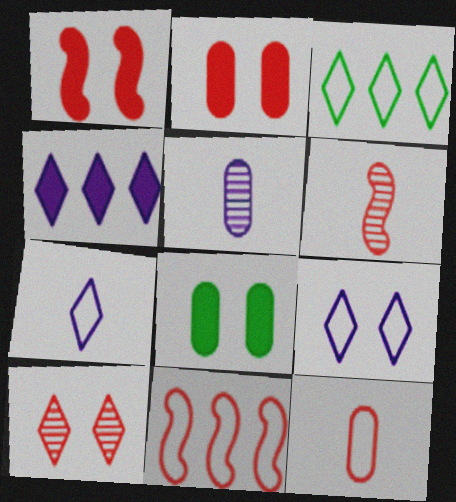[[1, 3, 5], 
[1, 6, 11]]